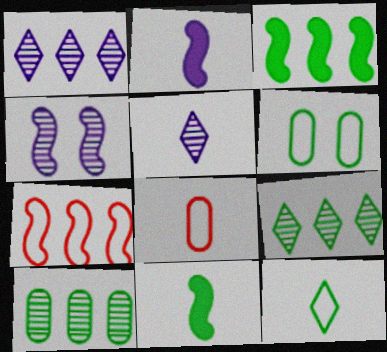[[4, 7, 11], 
[5, 8, 11], 
[6, 9, 11]]